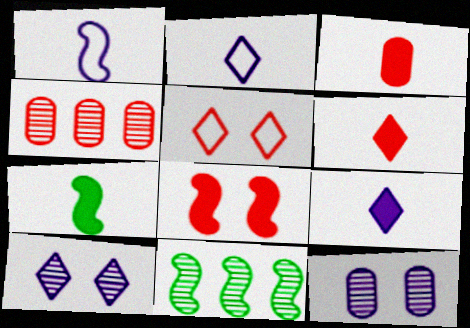[[1, 8, 11], 
[3, 7, 9]]